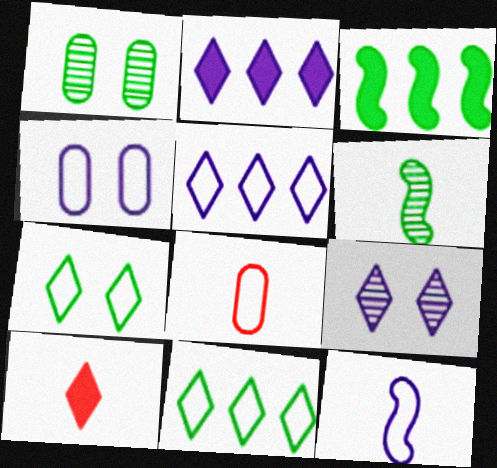[[3, 8, 9], 
[4, 5, 12], 
[9, 10, 11]]